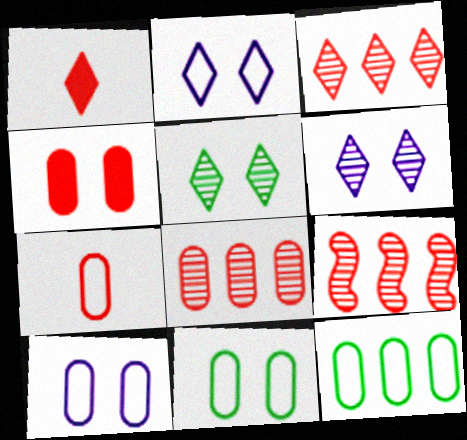[[3, 8, 9], 
[4, 7, 8], 
[7, 10, 12]]